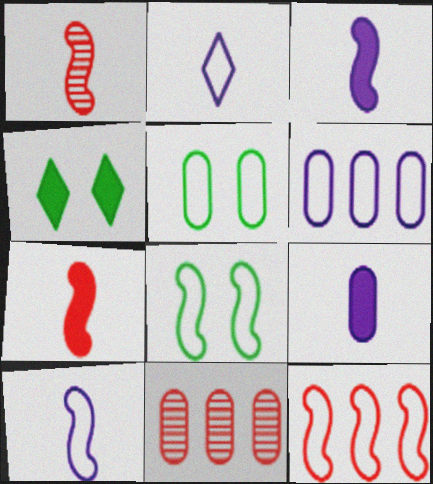[[1, 4, 6], 
[2, 5, 12], 
[4, 10, 11], 
[5, 9, 11], 
[8, 10, 12]]